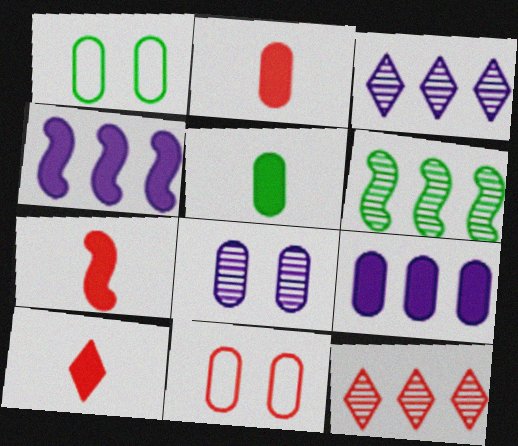[[1, 3, 7], 
[2, 7, 10], 
[7, 11, 12]]